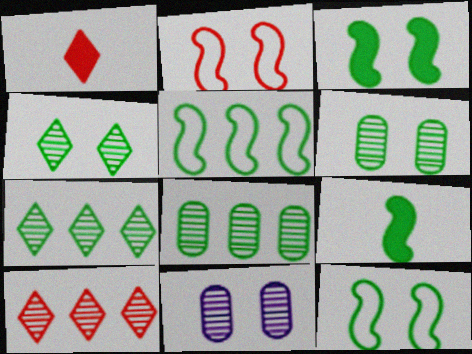[[1, 5, 11]]